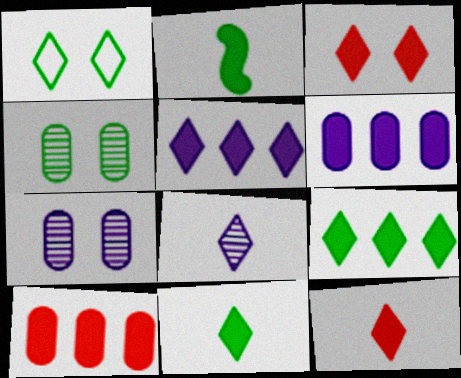[[2, 3, 6], 
[3, 5, 11]]